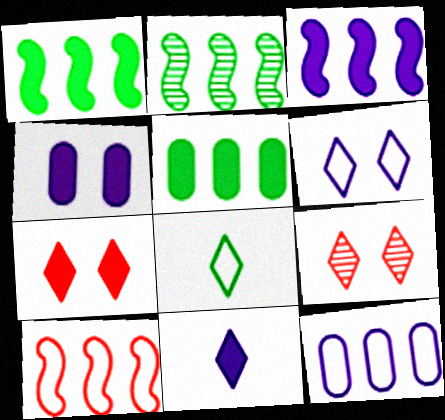[[2, 3, 10], 
[3, 4, 11]]